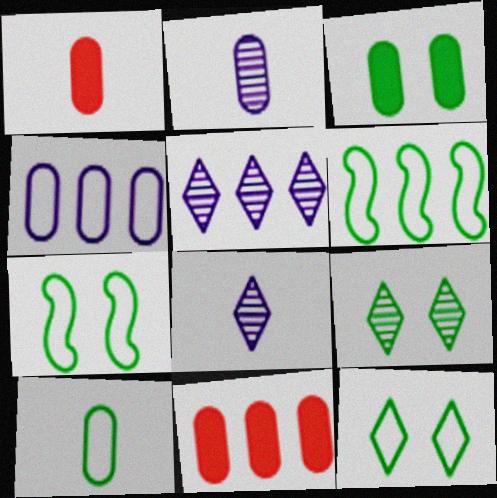[[1, 2, 10], 
[1, 5, 7], 
[3, 7, 9], 
[5, 6, 11], 
[6, 10, 12], 
[7, 8, 11]]